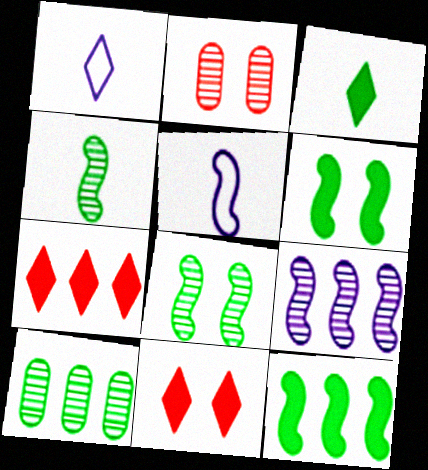[[1, 2, 12], 
[5, 10, 11]]